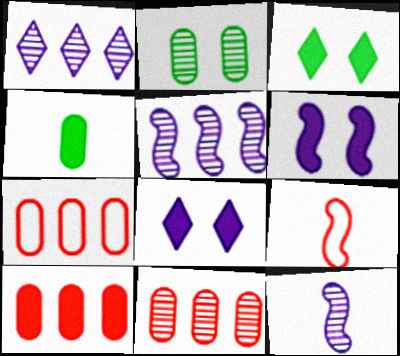[[3, 7, 12], 
[7, 10, 11]]